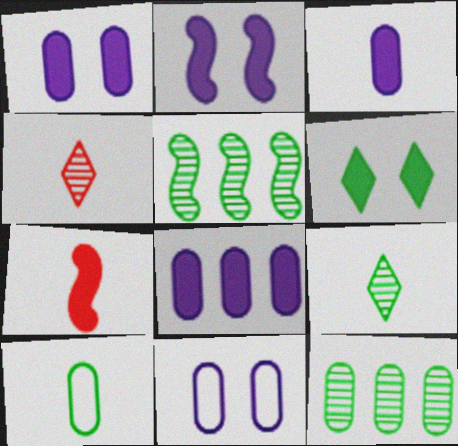[[1, 3, 8], 
[5, 6, 10], 
[6, 7, 8]]